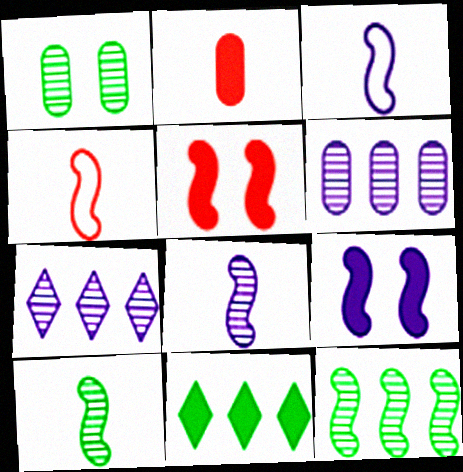[[2, 9, 11], 
[3, 5, 12], 
[4, 9, 12]]